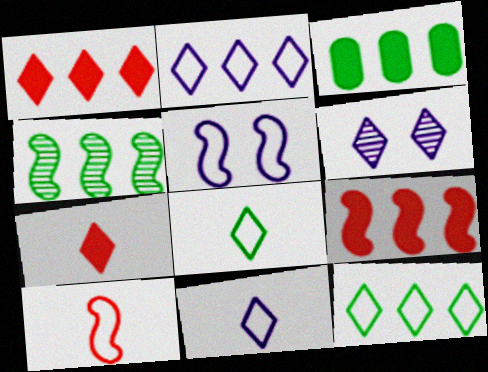[[1, 6, 8], 
[3, 4, 12], 
[3, 6, 10], 
[6, 7, 12]]